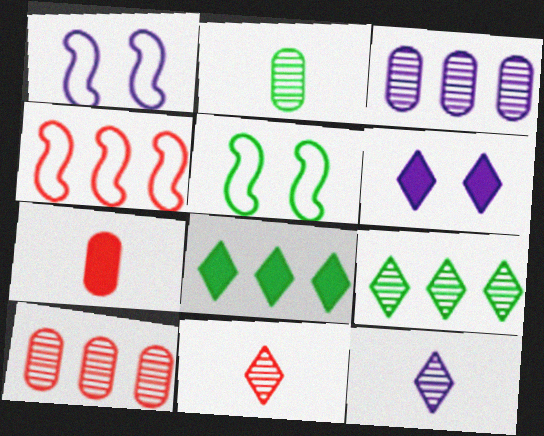[[1, 7, 9], 
[2, 4, 6], 
[2, 5, 8], 
[3, 4, 8]]